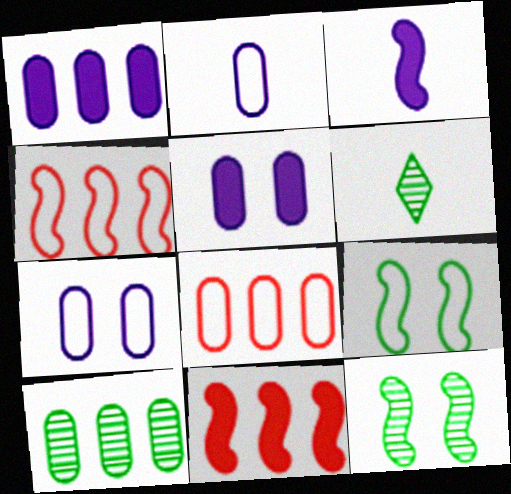[[1, 8, 10], 
[3, 4, 12], 
[4, 5, 6], 
[6, 7, 11], 
[6, 10, 12]]